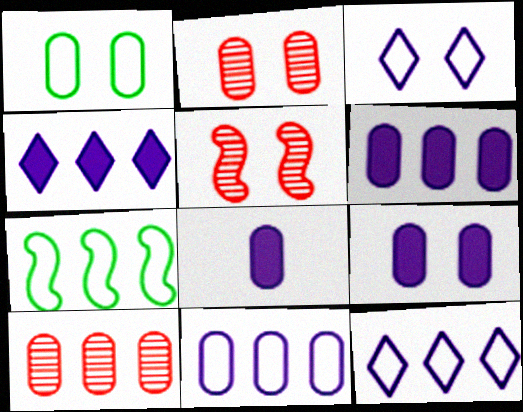[[1, 2, 9], 
[1, 8, 10], 
[4, 7, 10], 
[6, 8, 9]]